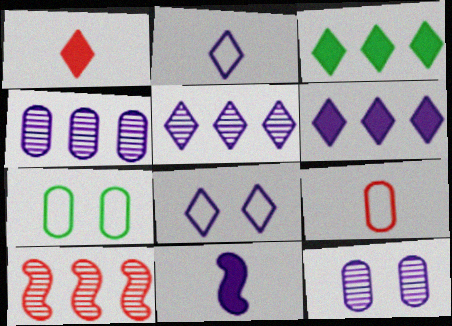[[4, 8, 11]]